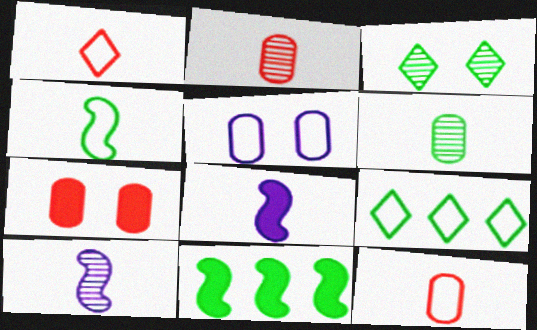[[1, 6, 8], 
[7, 9, 10]]